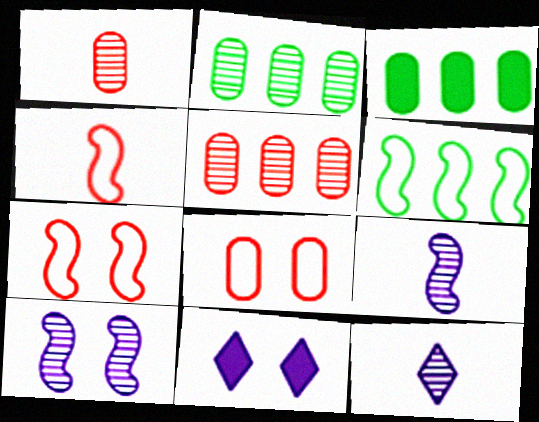[[1, 6, 11], 
[2, 4, 11], 
[3, 7, 12]]